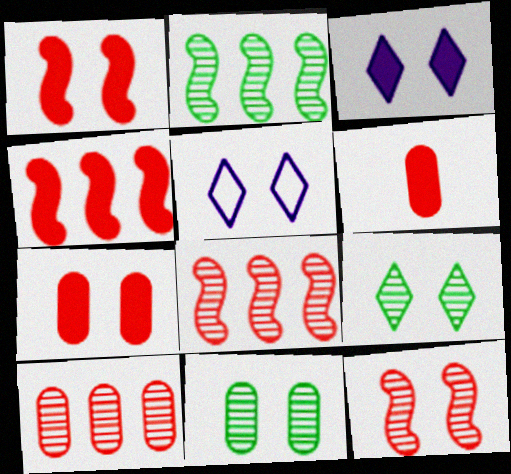[[1, 5, 11], 
[2, 5, 6]]